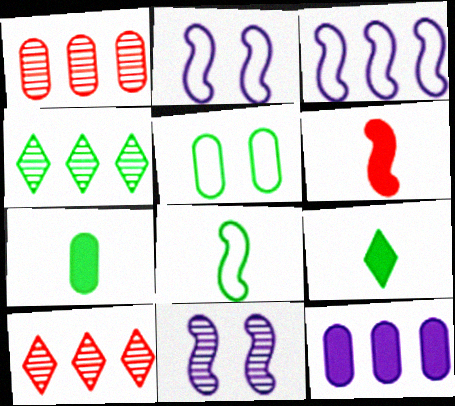[[1, 2, 9], 
[2, 7, 10]]